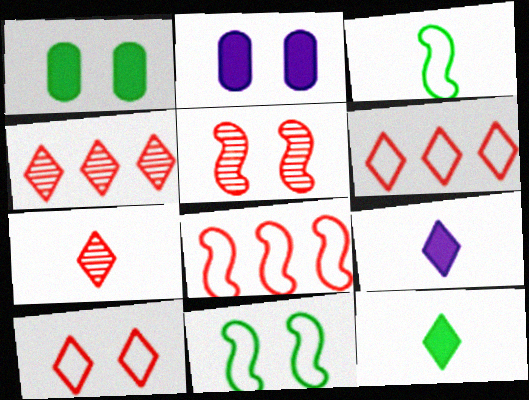[[2, 3, 4]]